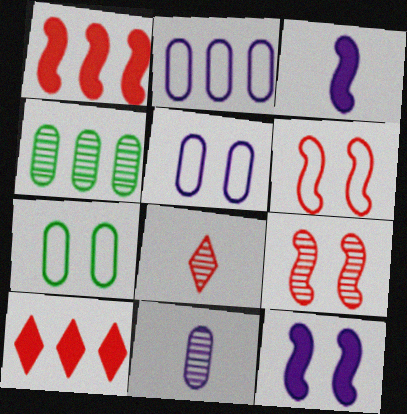[]